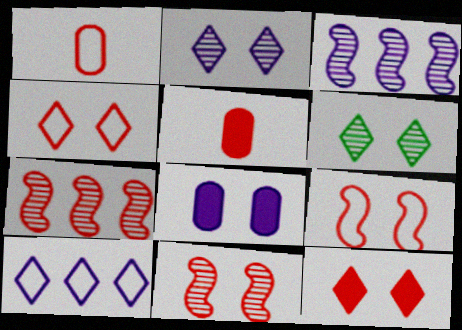[[1, 7, 12], 
[4, 5, 7], 
[6, 8, 9]]